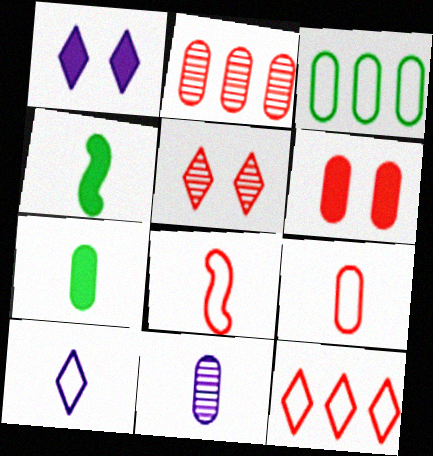[[2, 6, 9], 
[3, 6, 11], 
[7, 9, 11]]